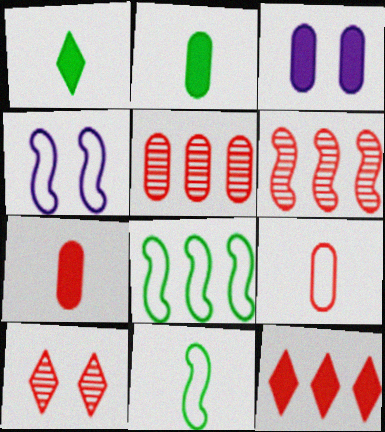[[1, 4, 5]]